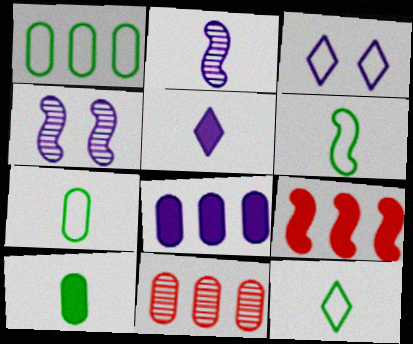[[1, 8, 11], 
[2, 3, 8], 
[4, 6, 9], 
[6, 7, 12]]